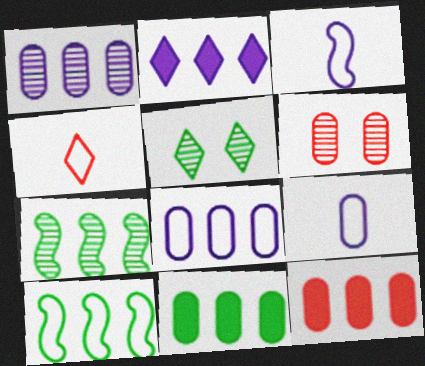[[2, 4, 5], 
[3, 5, 12], 
[6, 9, 11]]